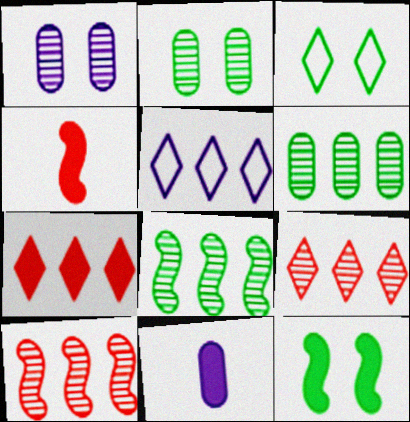[[2, 3, 12], 
[2, 4, 5], 
[3, 10, 11], 
[7, 11, 12]]